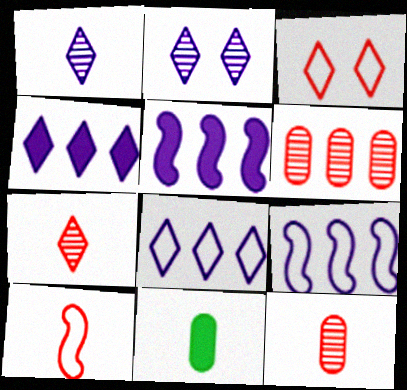[[1, 10, 11]]